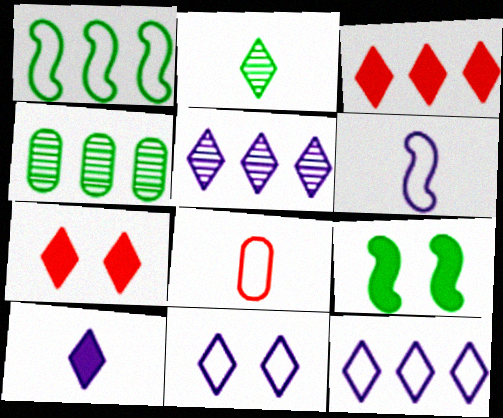[[1, 8, 11], 
[2, 3, 11], 
[2, 7, 12], 
[4, 6, 7], 
[5, 8, 9], 
[5, 10, 11]]